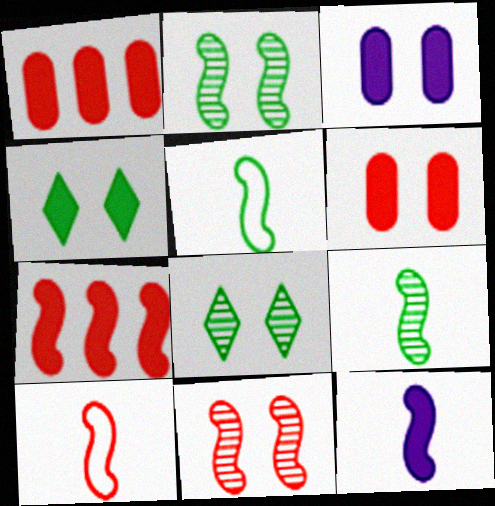[[1, 4, 12], 
[7, 10, 11], 
[9, 10, 12]]